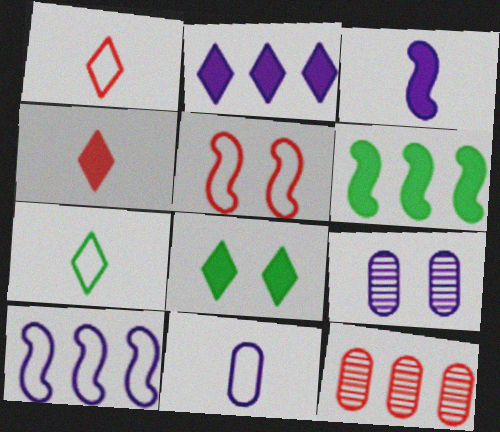[[1, 6, 9], 
[2, 4, 8], 
[4, 5, 12], 
[5, 8, 9]]